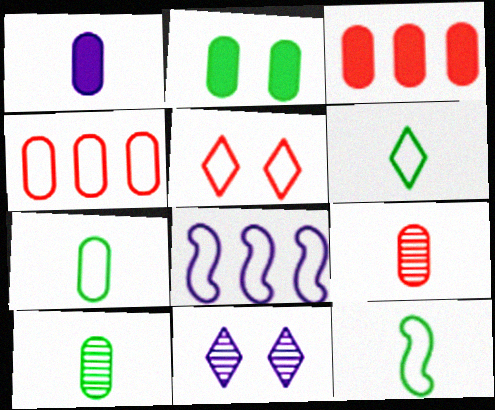[[1, 2, 3], 
[1, 7, 9], 
[1, 8, 11], 
[3, 11, 12], 
[5, 7, 8], 
[6, 7, 12]]